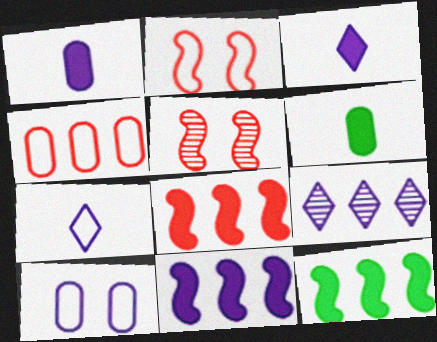[[2, 6, 9], 
[4, 9, 12], 
[8, 11, 12]]